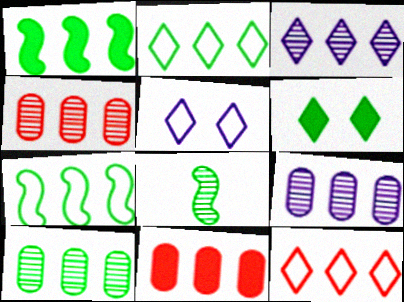[[1, 2, 10], 
[1, 9, 12], 
[3, 7, 11], 
[4, 9, 10], 
[5, 8, 11]]